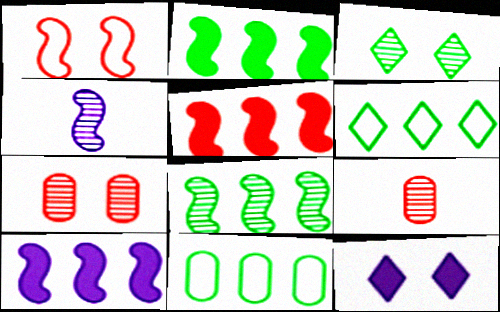[[1, 2, 4], 
[2, 5, 10]]